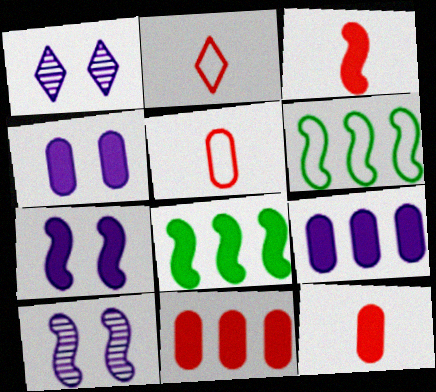[[1, 5, 8], 
[1, 6, 12], 
[3, 6, 10], 
[3, 7, 8]]